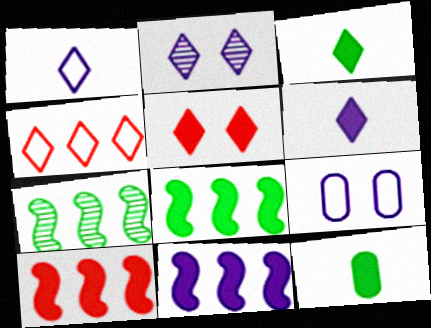[[2, 3, 4], 
[5, 11, 12], 
[8, 10, 11]]